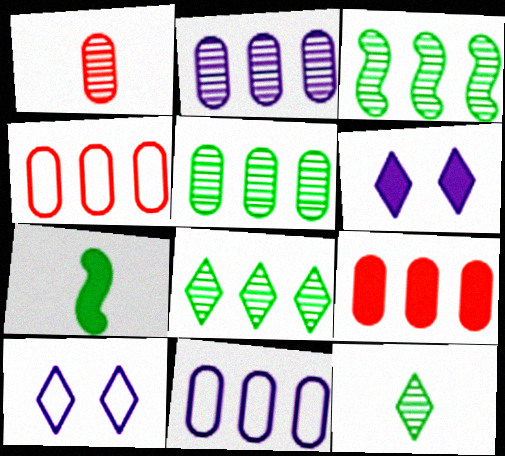[[3, 5, 8], 
[5, 9, 11], 
[6, 7, 9]]